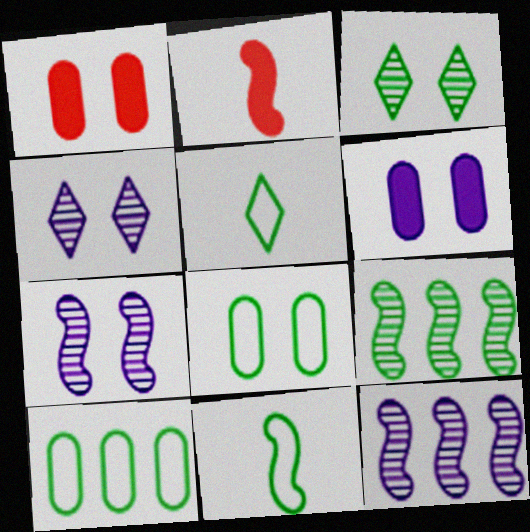[[1, 5, 12], 
[2, 4, 10]]